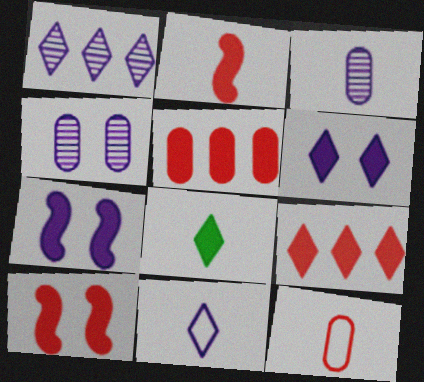[[1, 6, 11], 
[5, 7, 8], 
[6, 8, 9]]